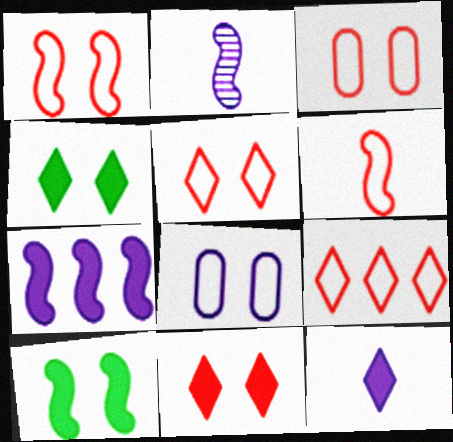[[1, 3, 5], 
[3, 6, 9]]